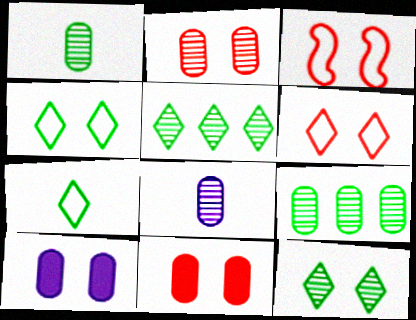[[2, 8, 9], 
[3, 10, 12]]